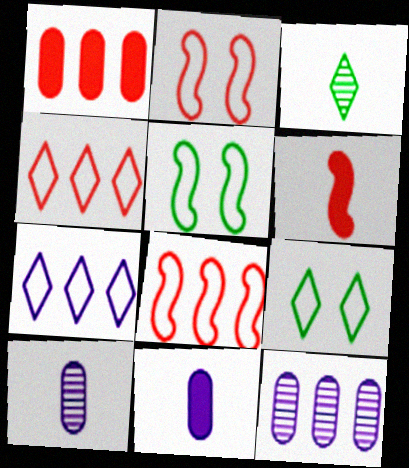[[6, 9, 12]]